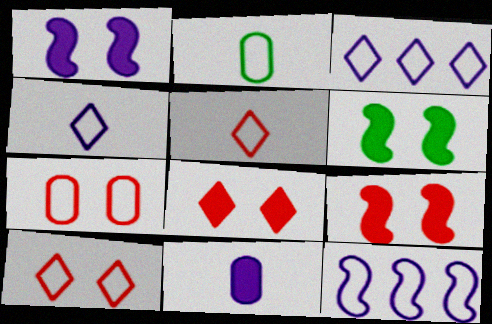[[1, 6, 9], 
[2, 10, 12]]